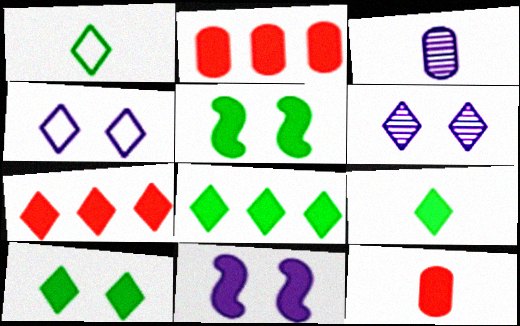[[1, 6, 7], 
[2, 9, 11], 
[8, 9, 10], 
[8, 11, 12]]